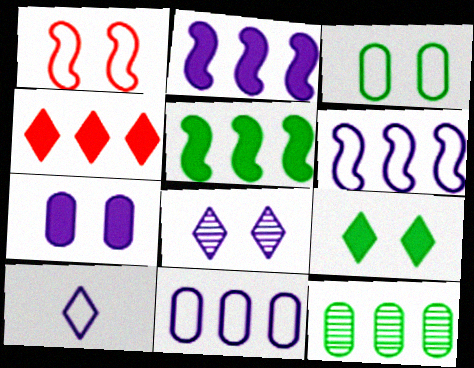[[4, 6, 12]]